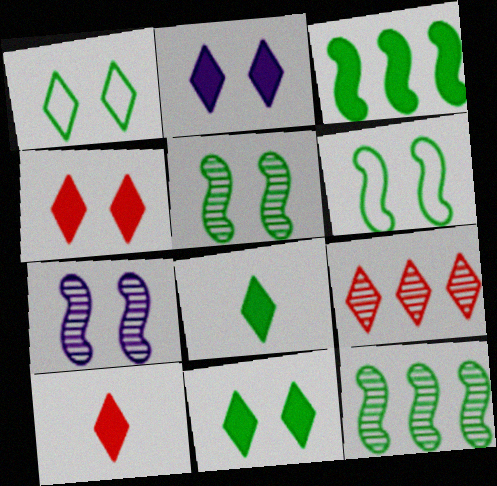[[2, 4, 11]]